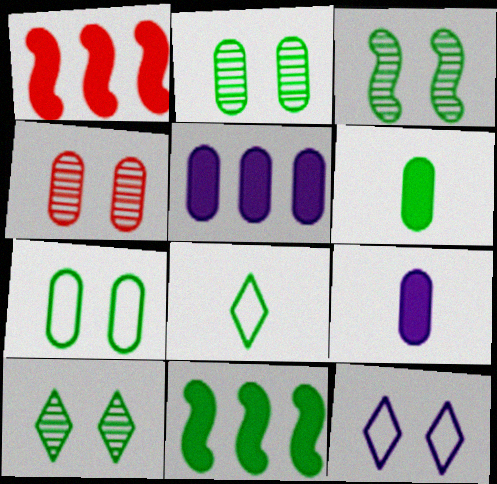[[2, 3, 10], 
[2, 8, 11]]